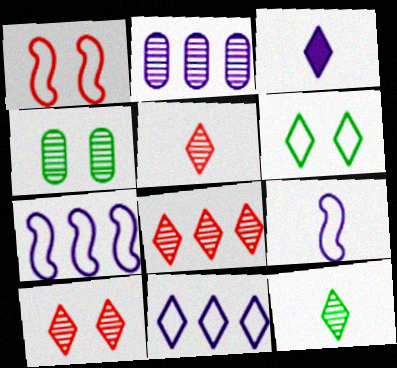[[3, 6, 8], 
[5, 8, 10]]